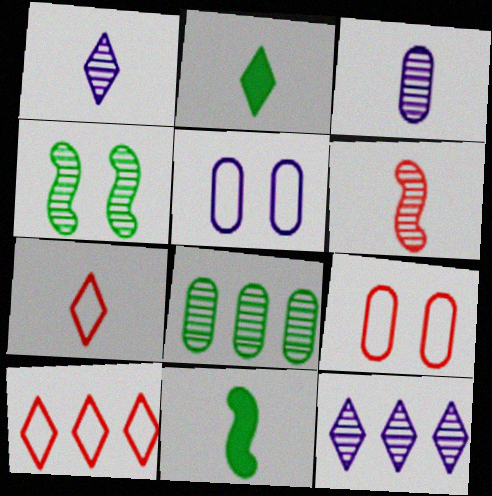[[1, 2, 7], 
[3, 7, 11], 
[9, 11, 12]]